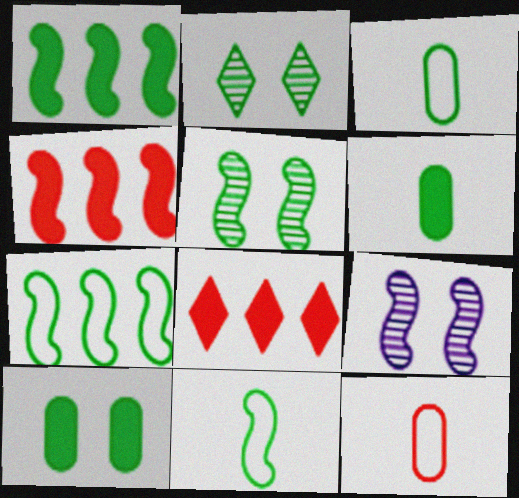[[1, 2, 3], 
[1, 5, 11], 
[2, 6, 7], 
[3, 8, 9], 
[4, 9, 11]]